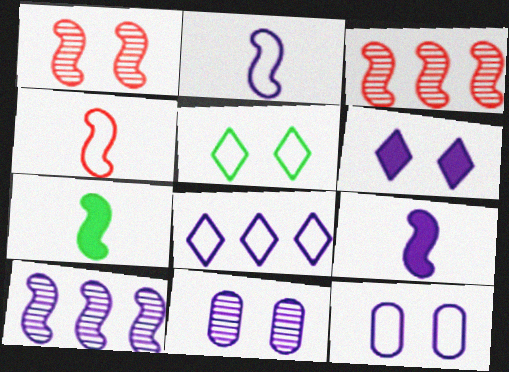[[2, 8, 12], 
[8, 9, 11]]